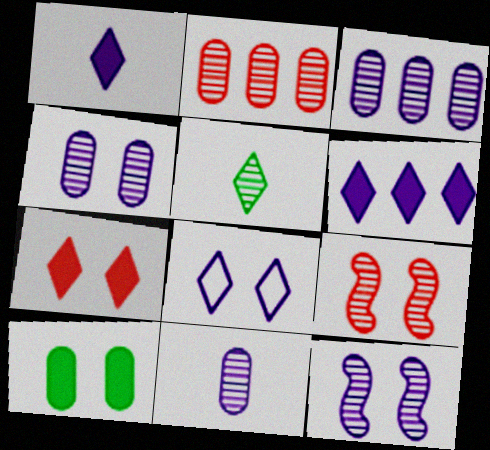[[2, 5, 12], 
[3, 4, 11], 
[3, 5, 9], 
[8, 9, 10]]